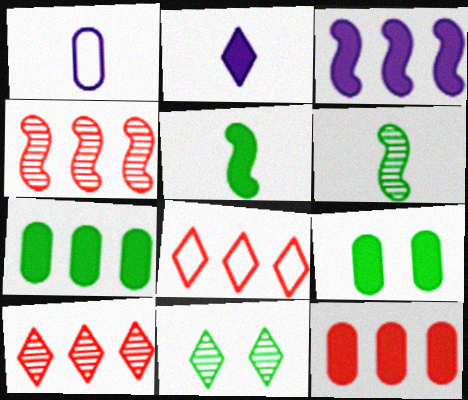[[2, 8, 11], 
[4, 8, 12]]